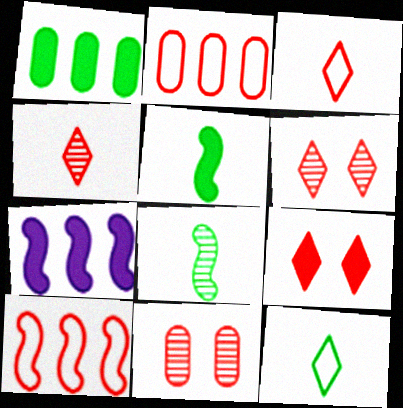[[7, 11, 12]]